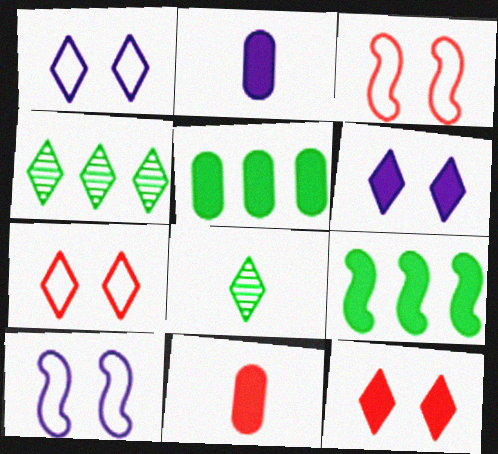[[2, 3, 4], 
[2, 9, 12], 
[4, 10, 11], 
[6, 9, 11]]